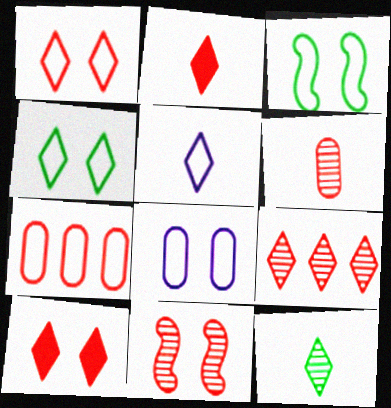[[1, 2, 9], 
[1, 3, 8], 
[2, 5, 12], 
[2, 7, 11], 
[3, 5, 7], 
[6, 9, 11]]